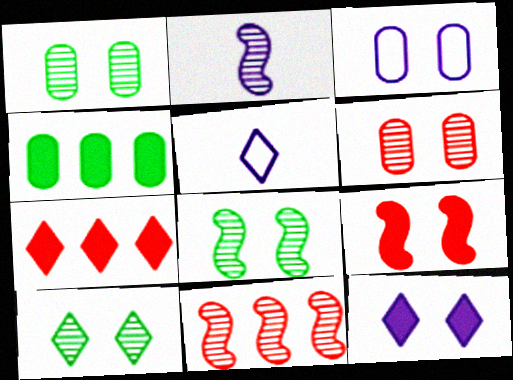[[1, 8, 10], 
[2, 8, 11], 
[3, 9, 10], 
[5, 7, 10]]